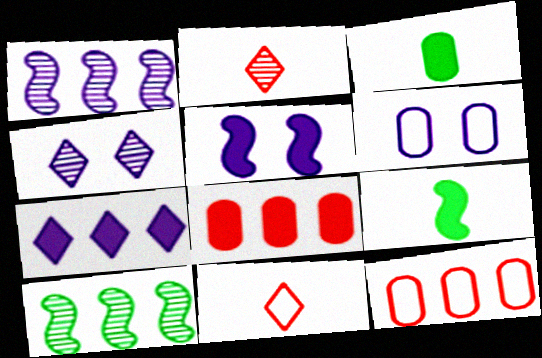[[4, 5, 6], 
[4, 9, 12], 
[7, 10, 12]]